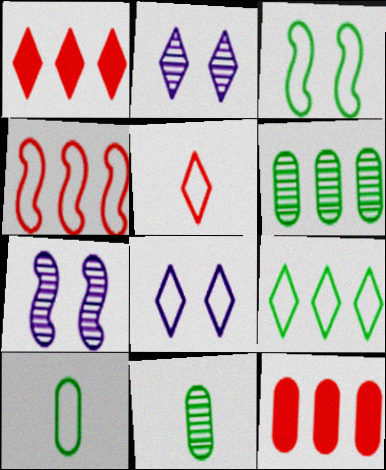[[1, 7, 10], 
[3, 9, 10], 
[4, 8, 10], 
[5, 8, 9]]